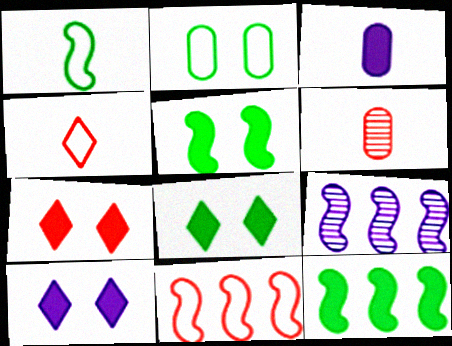[[3, 7, 12], 
[6, 7, 11], 
[7, 8, 10], 
[9, 11, 12]]